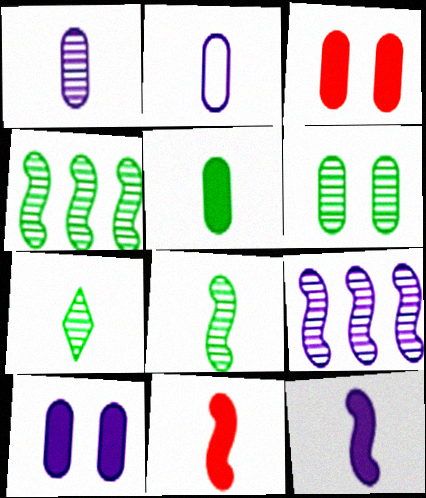[[2, 7, 11], 
[4, 6, 7]]